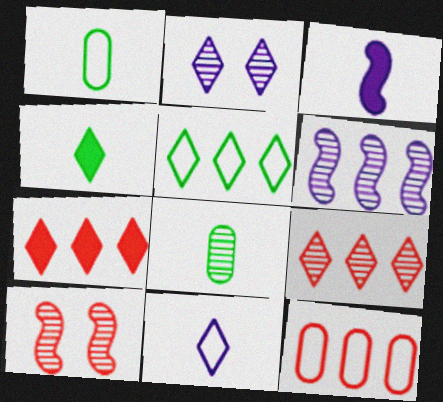[]